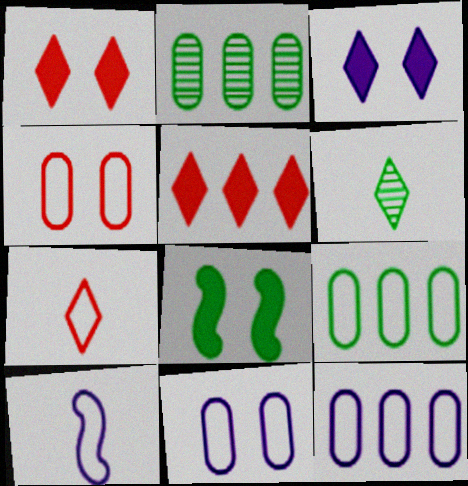[[1, 2, 10], 
[6, 8, 9]]